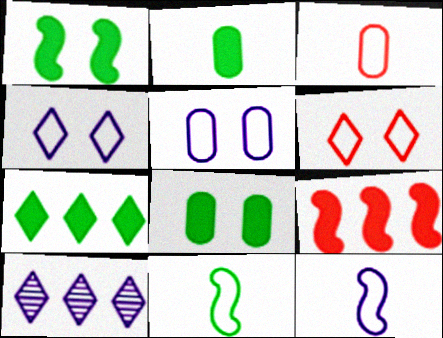[[1, 2, 7], 
[1, 3, 10]]